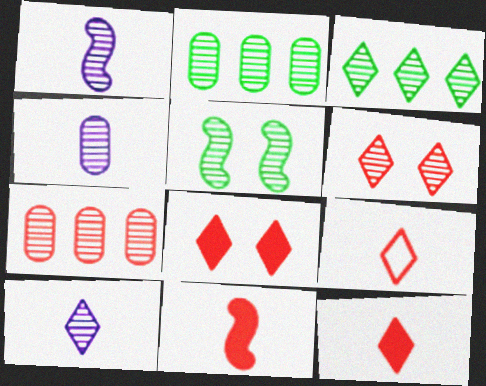[[1, 2, 6], 
[1, 4, 10], 
[3, 6, 10], 
[5, 7, 10]]